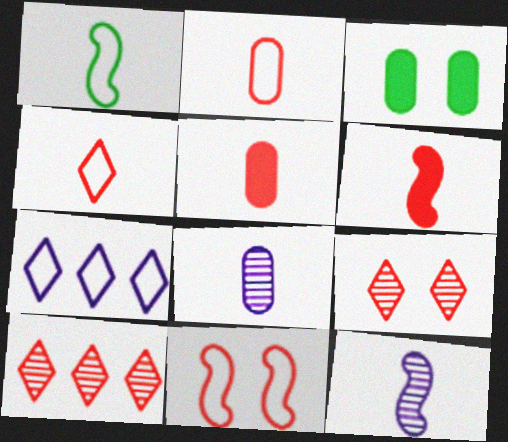[[1, 6, 12], 
[5, 10, 11]]